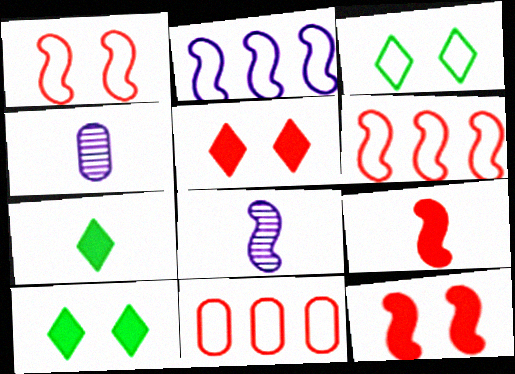[[4, 6, 10], 
[8, 10, 11]]